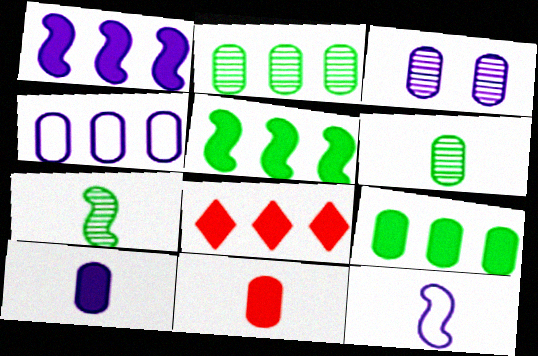[[1, 8, 9], 
[3, 4, 10]]